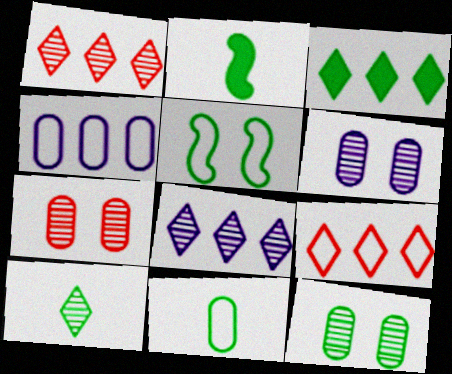[[2, 6, 9], 
[2, 10, 11], 
[3, 8, 9], 
[6, 7, 12]]